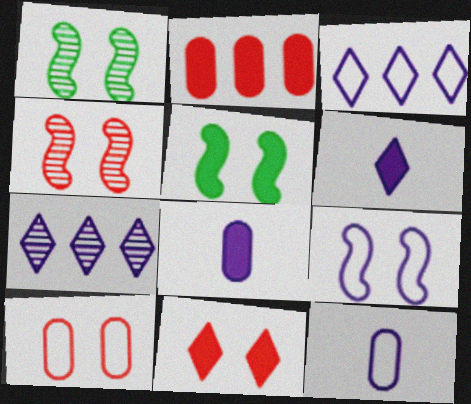[[2, 5, 6], 
[3, 9, 12], 
[4, 5, 9], 
[4, 10, 11], 
[7, 8, 9]]